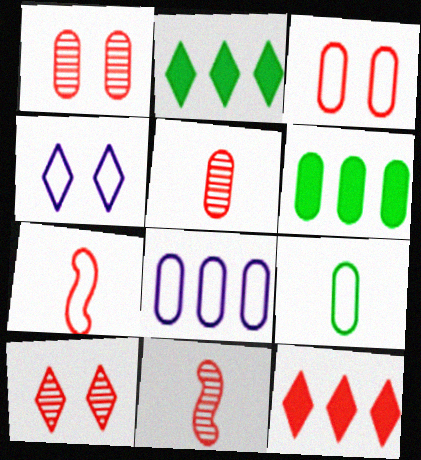[[1, 7, 12], 
[3, 8, 9], 
[3, 11, 12], 
[4, 6, 11]]